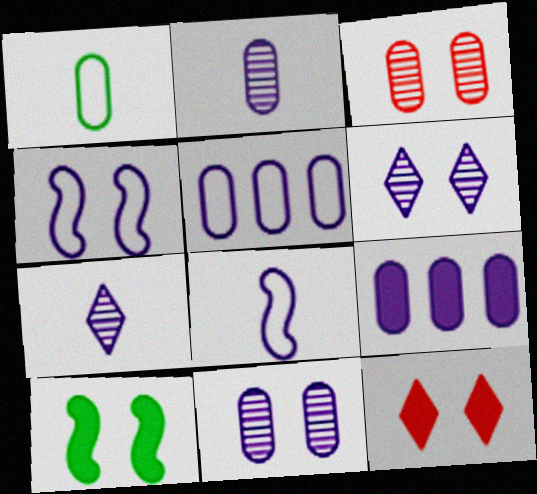[[1, 3, 9], 
[4, 7, 9], 
[6, 8, 9]]